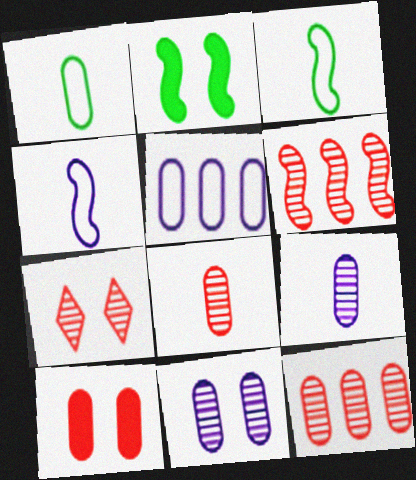[[2, 4, 6], 
[6, 7, 8]]